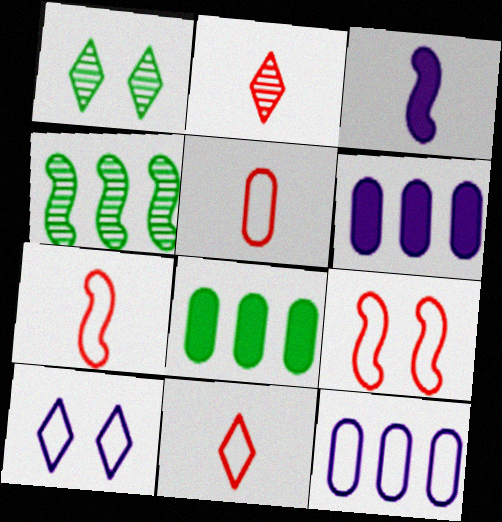[[1, 6, 7], 
[3, 4, 9], 
[5, 7, 11]]